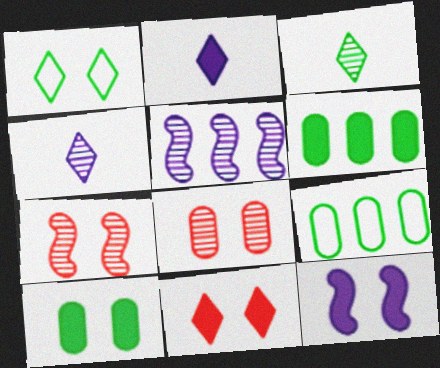[[1, 8, 12], 
[2, 7, 9], 
[3, 5, 8], 
[10, 11, 12]]